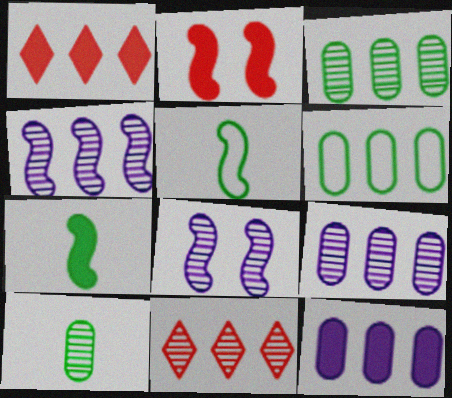[[1, 4, 6], 
[2, 4, 5], 
[3, 4, 11], 
[8, 10, 11]]